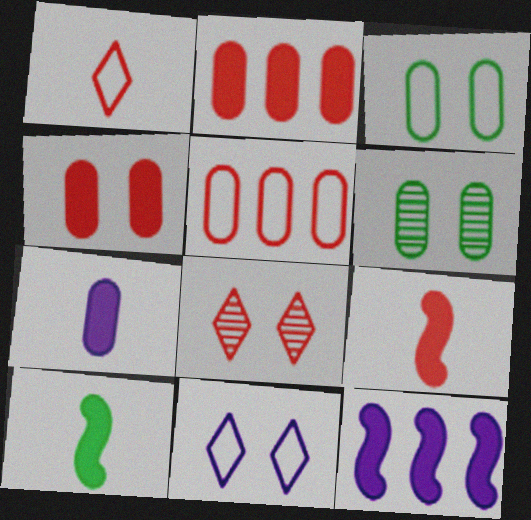[[1, 6, 12], 
[5, 6, 7], 
[5, 8, 9]]